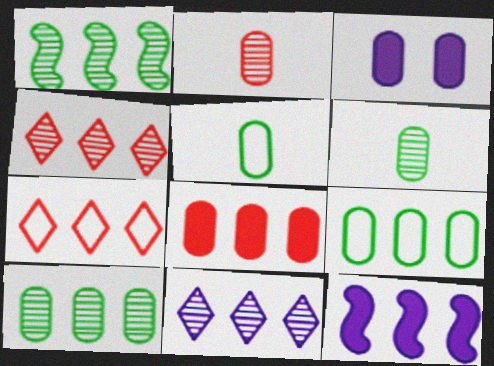[[2, 3, 9], 
[4, 9, 12], 
[7, 10, 12]]